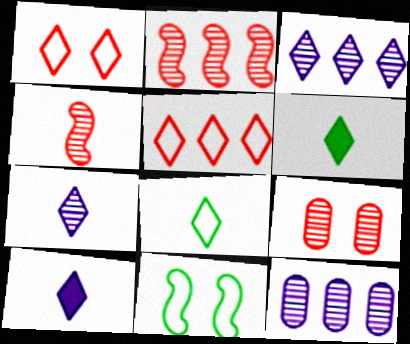[[1, 3, 6]]